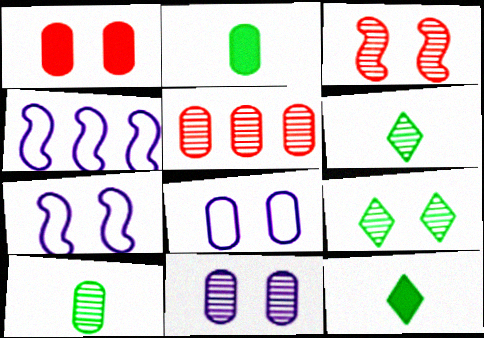[[1, 4, 6], 
[1, 7, 9], 
[2, 5, 8], 
[3, 9, 11], 
[5, 7, 12], 
[5, 10, 11]]